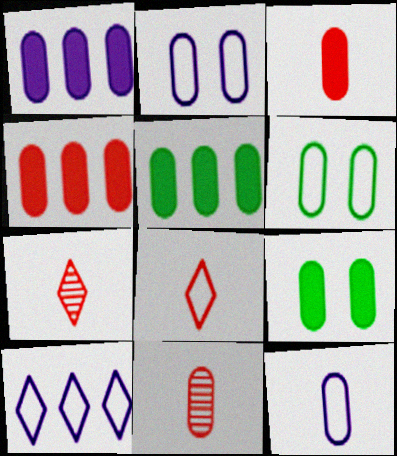[[1, 3, 9], 
[1, 4, 5], 
[1, 6, 11], 
[2, 5, 11]]